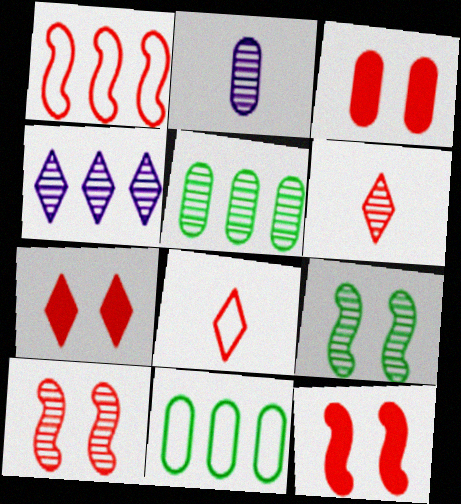[[1, 3, 6], 
[2, 3, 11], 
[3, 7, 12]]